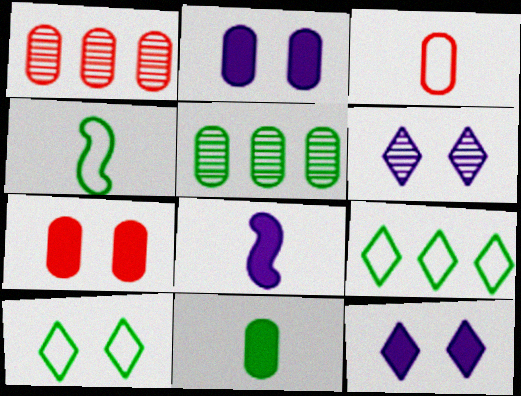[[1, 3, 7], 
[1, 4, 12], 
[1, 8, 10], 
[2, 3, 5]]